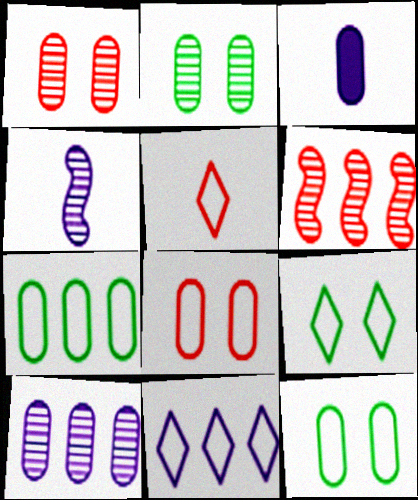[[1, 3, 7], 
[3, 6, 9], 
[5, 9, 11]]